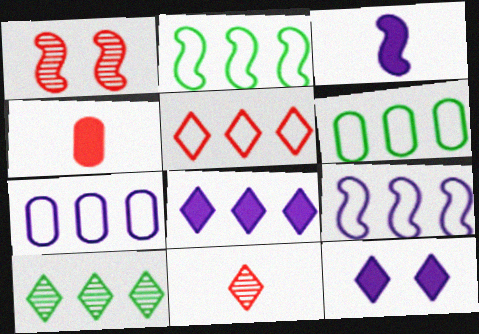[[1, 2, 3], 
[1, 4, 5], 
[2, 5, 7], 
[5, 6, 9], 
[5, 8, 10]]